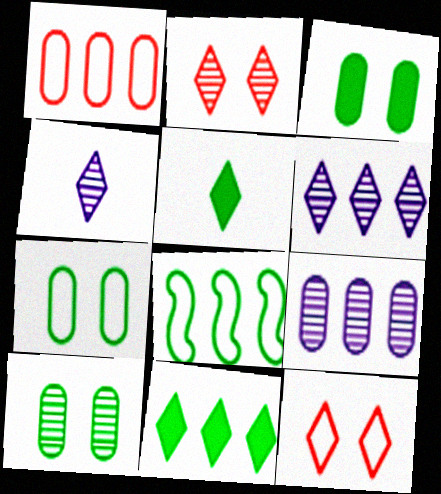[[3, 7, 10], 
[4, 11, 12], 
[5, 6, 12], 
[5, 8, 10]]